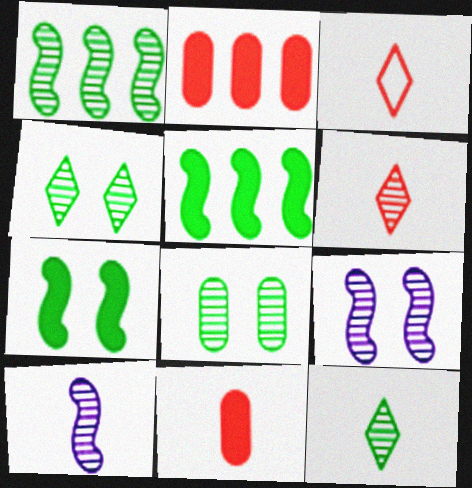[[1, 8, 12]]